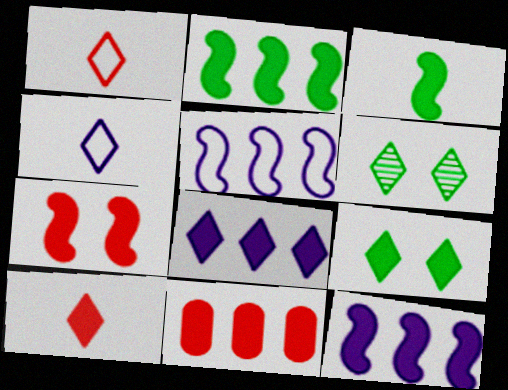[[1, 6, 8], 
[2, 8, 11], 
[3, 7, 12], 
[7, 10, 11], 
[8, 9, 10]]